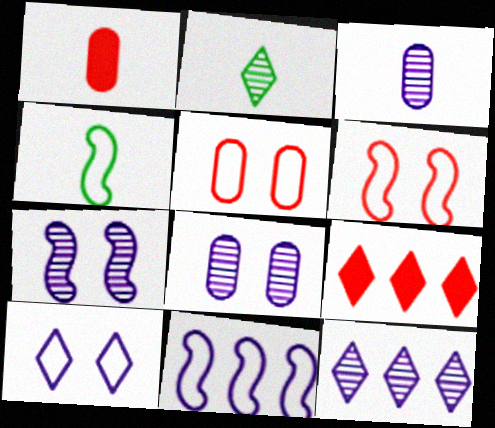[[2, 9, 10], 
[3, 7, 12], 
[4, 6, 11], 
[4, 8, 9]]